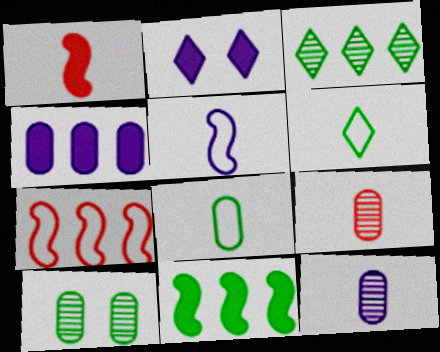[[1, 6, 12], 
[3, 4, 7], 
[6, 10, 11]]